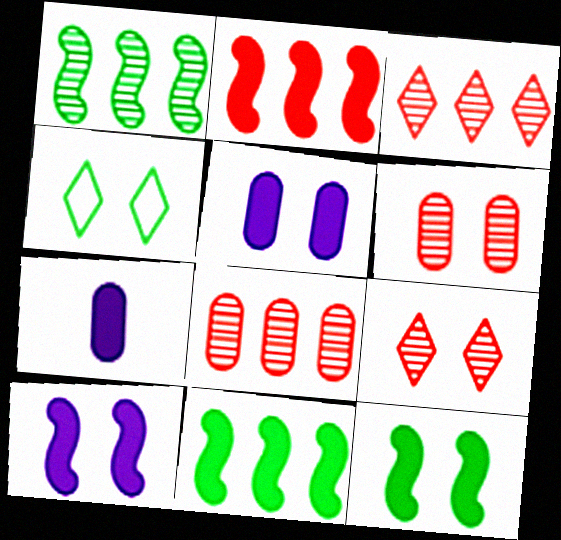[[4, 6, 10]]